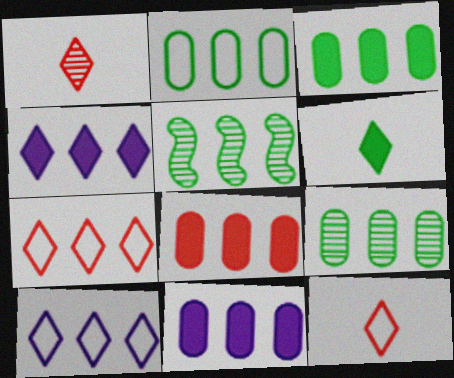[[2, 3, 9], 
[3, 8, 11], 
[5, 7, 11], 
[5, 8, 10]]